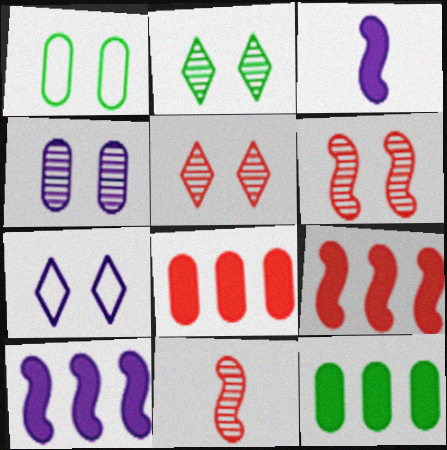[[2, 4, 6], 
[7, 11, 12]]